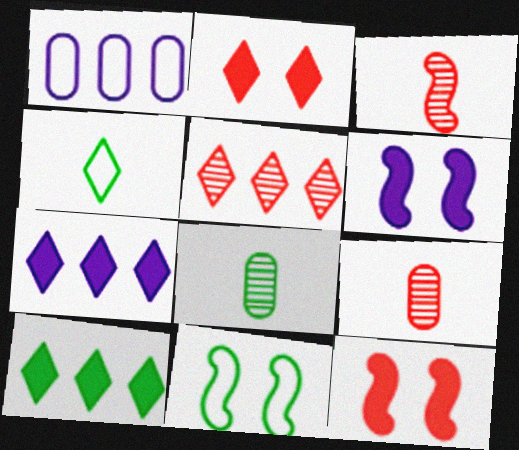[[7, 9, 11], 
[8, 10, 11]]